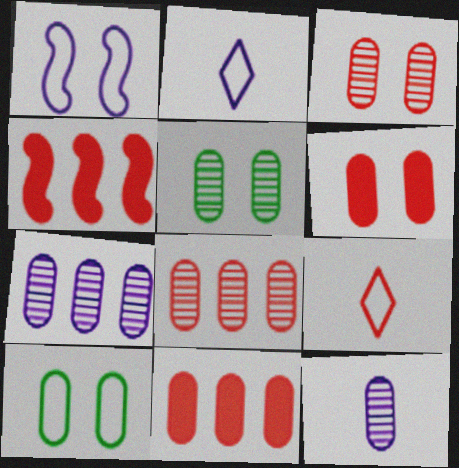[[2, 4, 5], 
[3, 4, 9], 
[5, 8, 12], 
[10, 11, 12]]